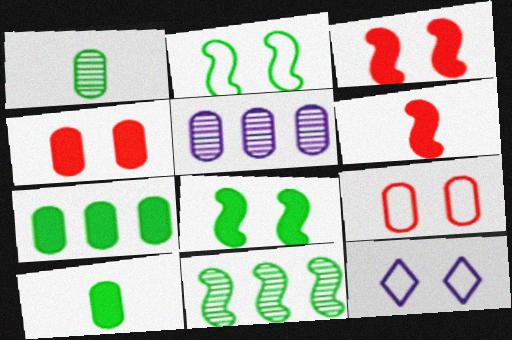[[2, 9, 12], 
[5, 9, 10]]